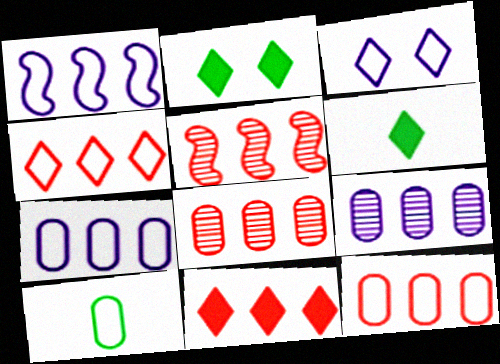[[5, 11, 12]]